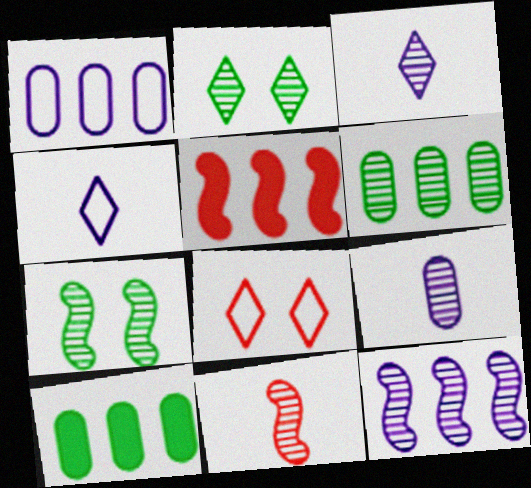[[7, 11, 12]]